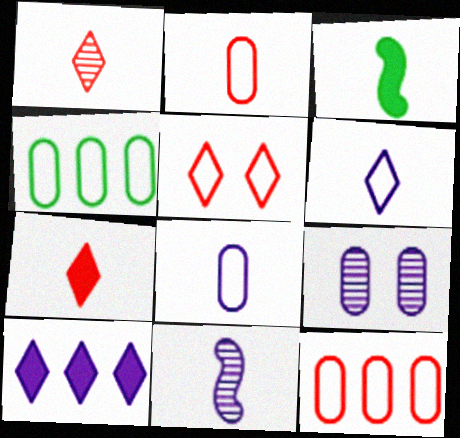[[1, 3, 8]]